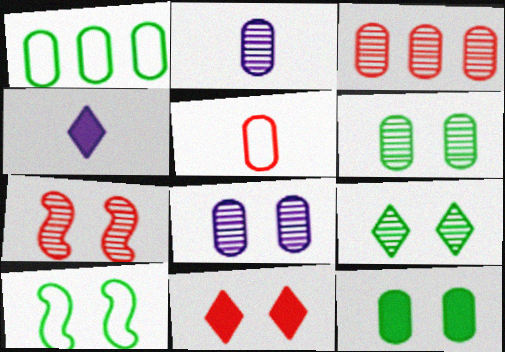[[1, 4, 7], 
[2, 3, 6], 
[3, 4, 10], 
[7, 8, 9], 
[8, 10, 11], 
[9, 10, 12]]